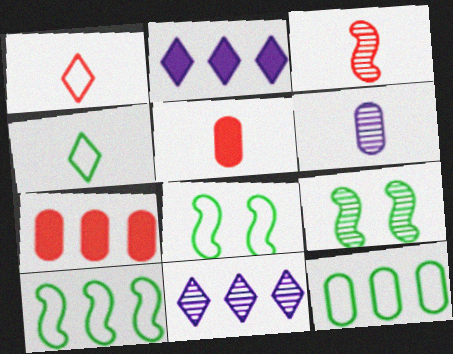[[1, 3, 5], 
[4, 8, 12], 
[5, 8, 11], 
[7, 10, 11]]